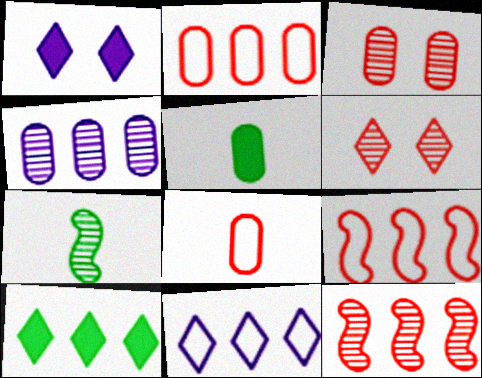[[1, 2, 7], 
[4, 6, 7], 
[4, 9, 10]]